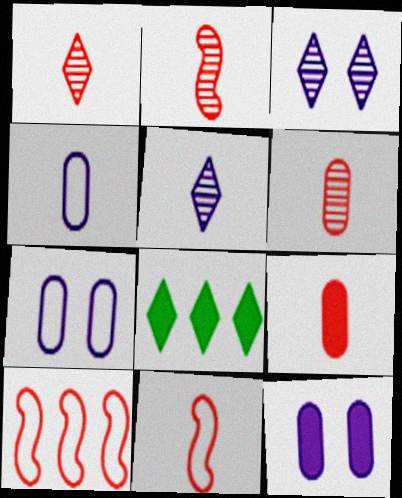[[1, 2, 6], 
[1, 9, 11], 
[2, 7, 8]]